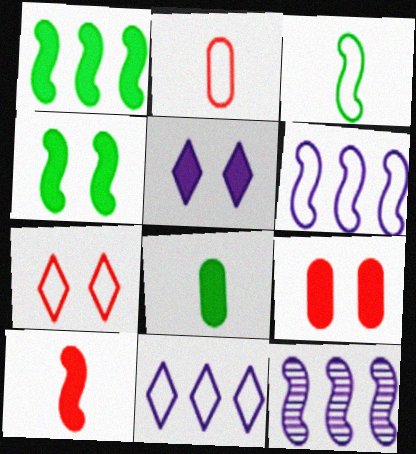[[4, 5, 9], 
[7, 8, 12]]